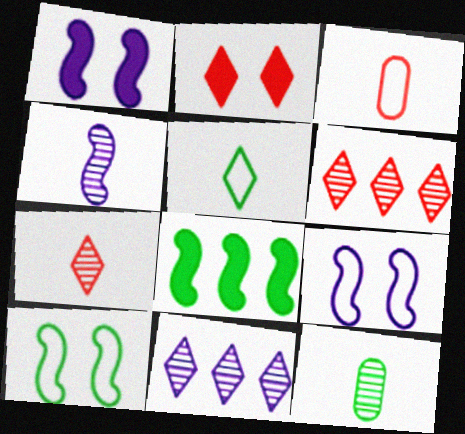[[2, 5, 11], 
[4, 7, 12]]